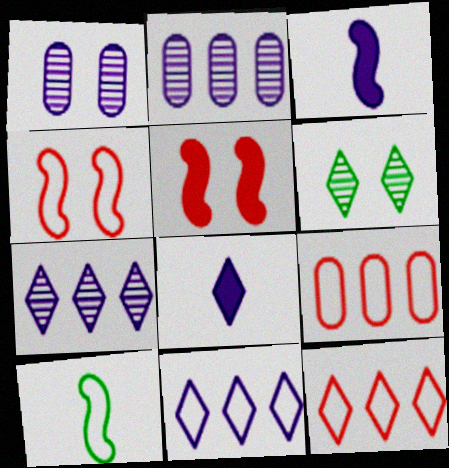[[1, 3, 11], 
[3, 6, 9], 
[6, 8, 12]]